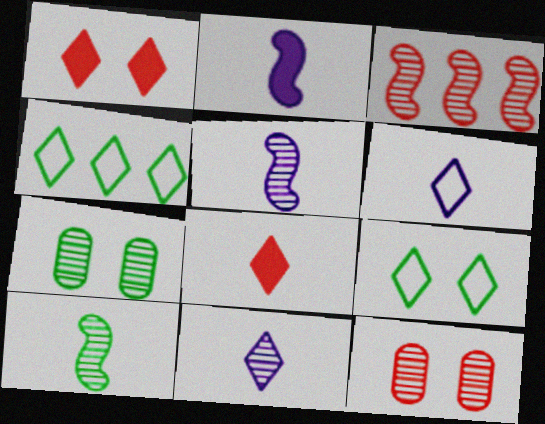[[1, 4, 11], 
[2, 4, 12], 
[3, 7, 11]]